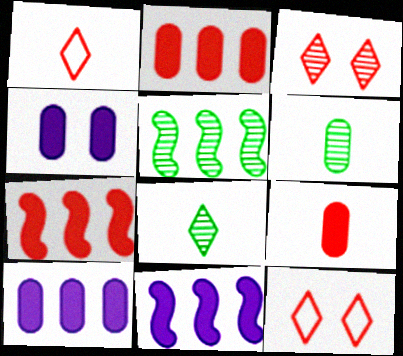[[1, 4, 5], 
[6, 11, 12]]